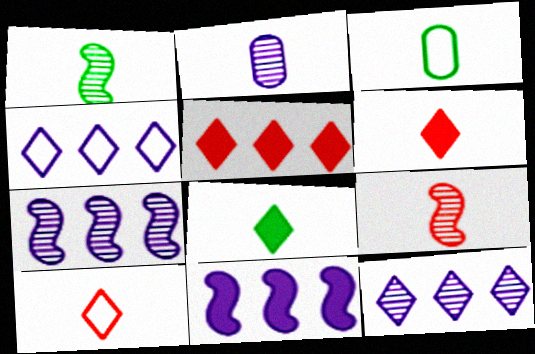[[1, 3, 8]]